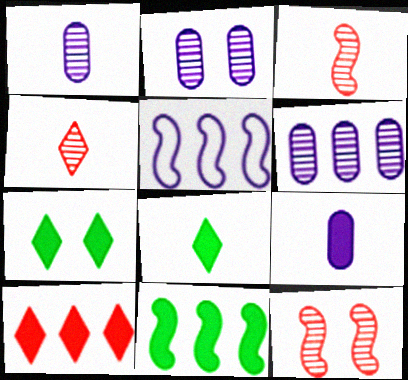[[1, 2, 6]]